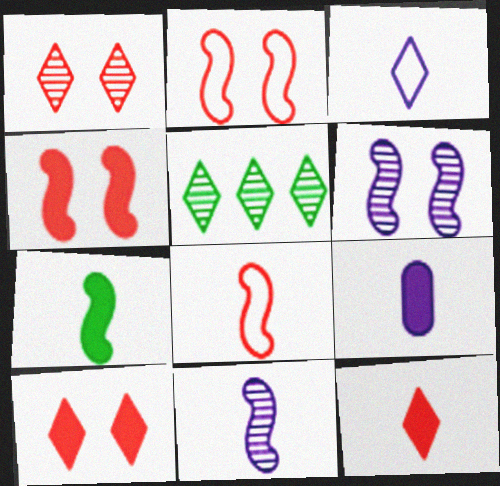[[2, 5, 9], 
[3, 5, 10], 
[3, 9, 11], 
[7, 8, 11], 
[7, 9, 12]]